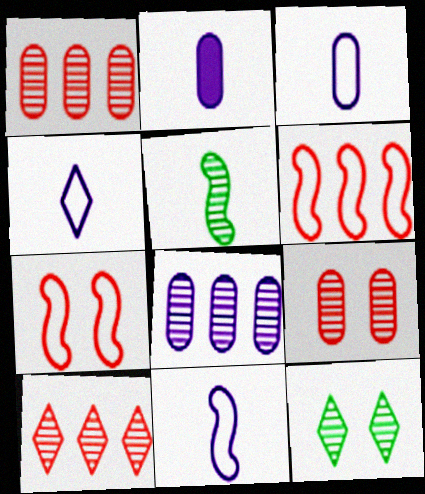[[2, 6, 12], 
[3, 4, 11]]